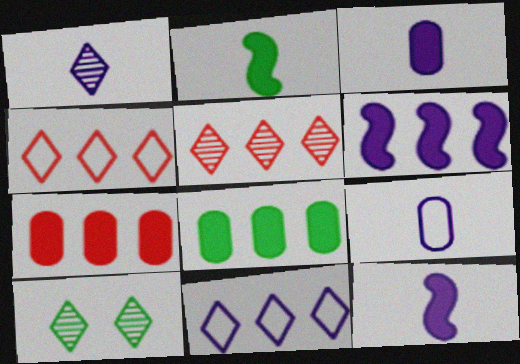[[1, 5, 10], 
[1, 9, 12]]